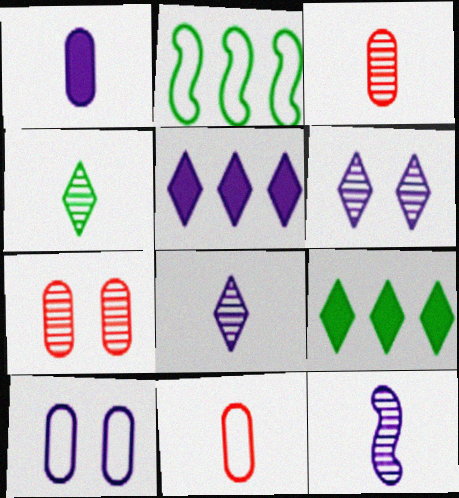[[3, 4, 12], 
[5, 10, 12]]